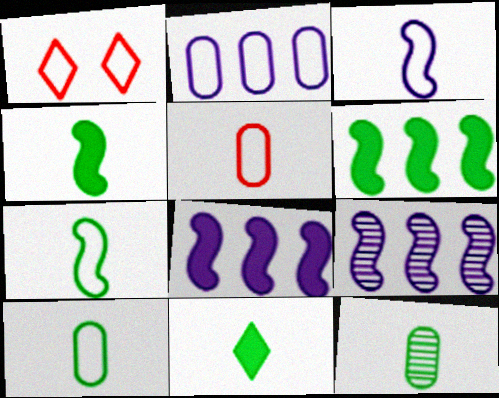[[1, 2, 7], 
[1, 8, 12], 
[7, 11, 12]]